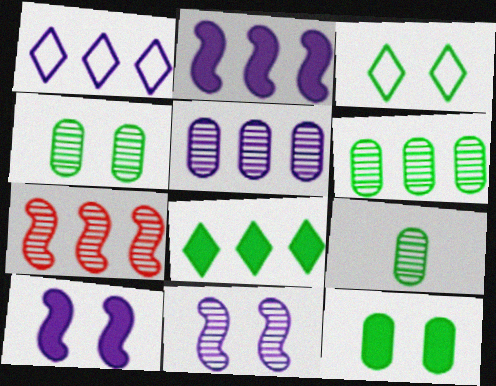[[1, 2, 5], 
[4, 6, 9]]